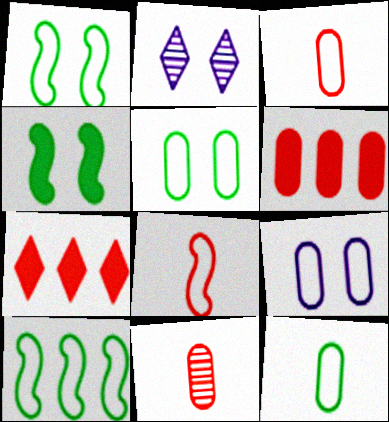[]